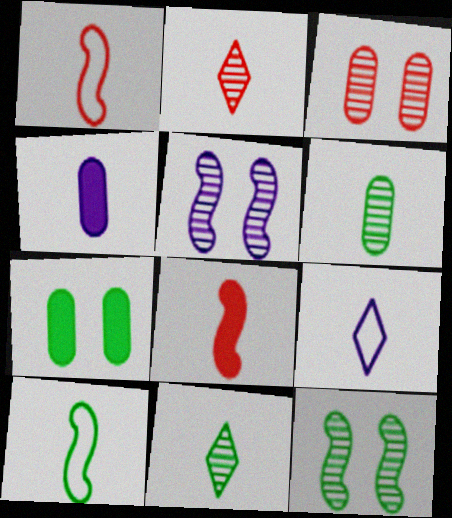[[1, 4, 11], 
[2, 4, 10], 
[6, 8, 9]]